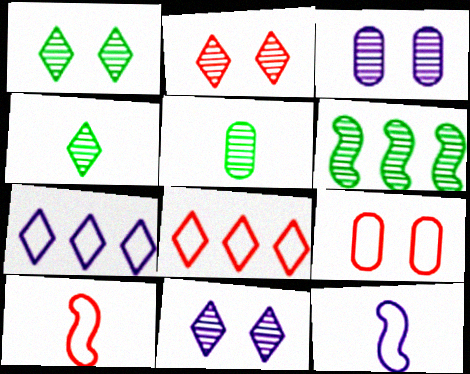[[1, 2, 11], 
[1, 5, 6], 
[8, 9, 10]]